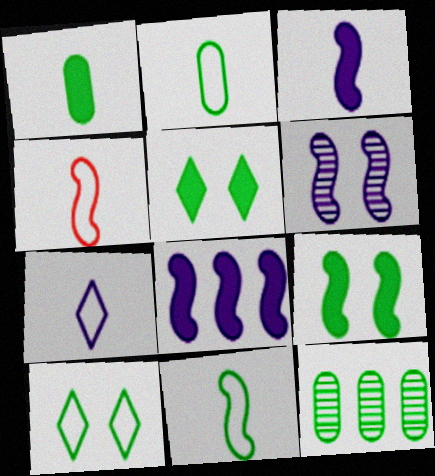[[2, 4, 7], 
[5, 11, 12]]